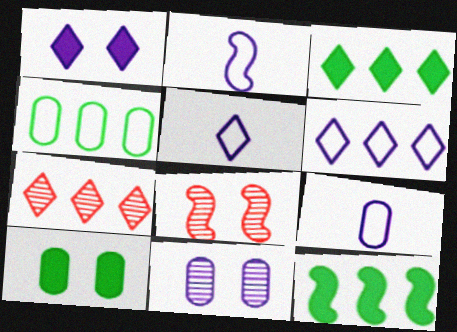[[2, 5, 9], 
[2, 7, 10], 
[2, 8, 12], 
[3, 6, 7], 
[3, 8, 9]]